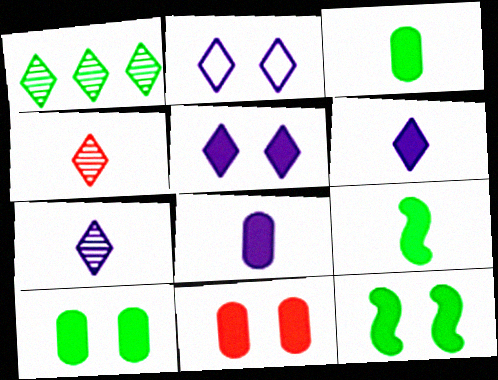[[5, 11, 12]]